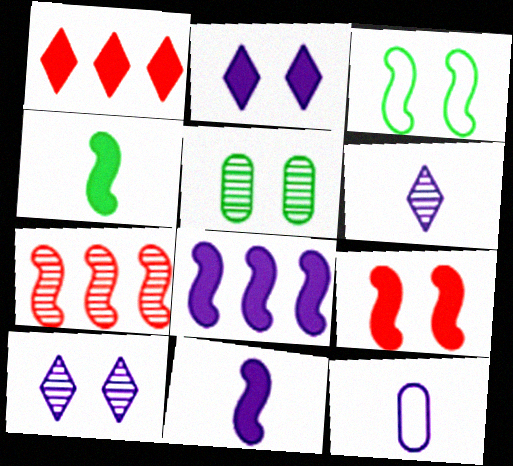[[3, 7, 11], 
[4, 8, 9], 
[5, 6, 7], 
[6, 11, 12], 
[8, 10, 12]]